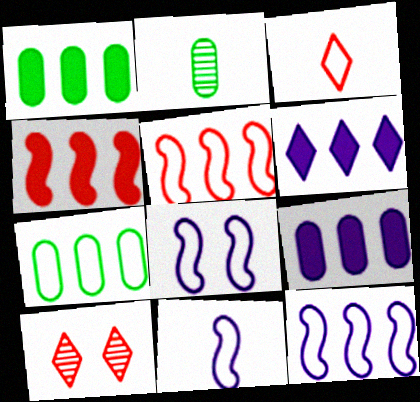[[1, 4, 6], 
[1, 10, 11], 
[3, 7, 8], 
[8, 11, 12]]